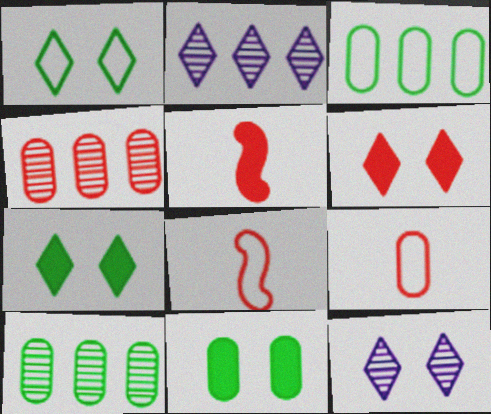[[1, 6, 12], 
[2, 8, 11], 
[3, 5, 12], 
[4, 6, 8]]